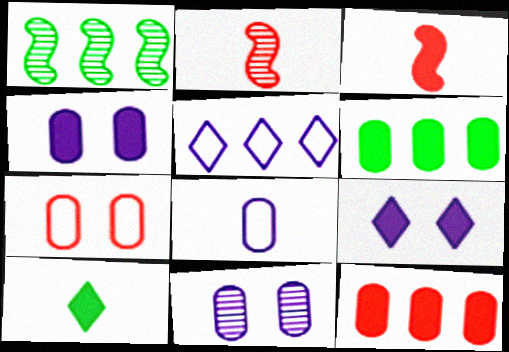[[1, 5, 12], 
[2, 8, 10], 
[3, 6, 9]]